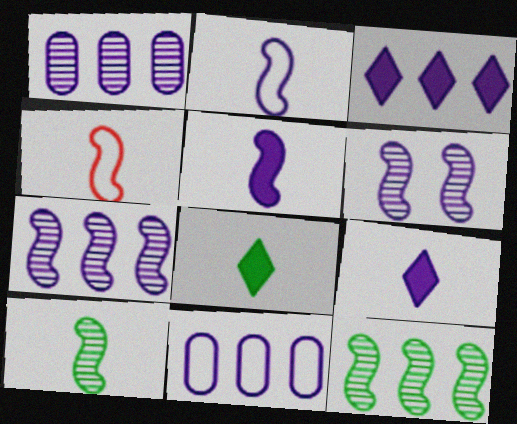[[3, 7, 11], 
[4, 5, 10], 
[6, 9, 11]]